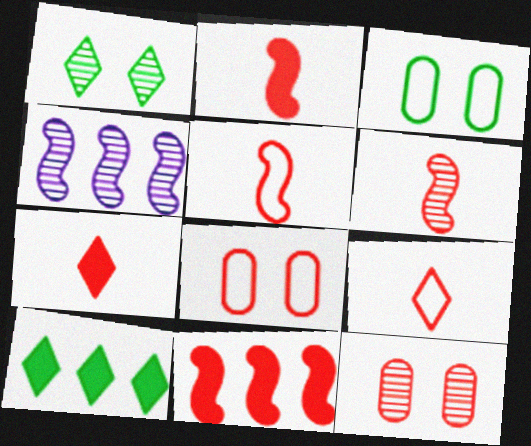[[2, 5, 6], 
[3, 4, 7], 
[9, 11, 12]]